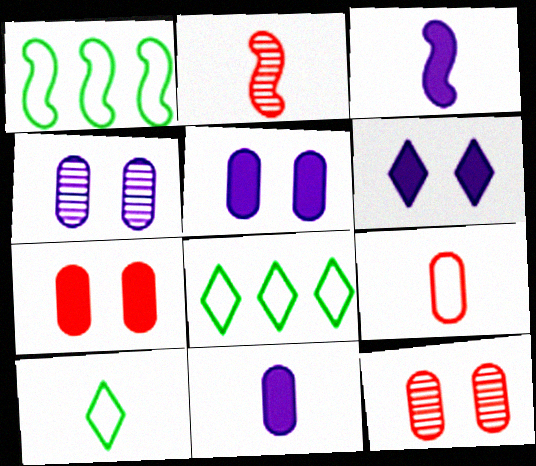[[2, 5, 8], 
[2, 10, 11], 
[3, 8, 12]]